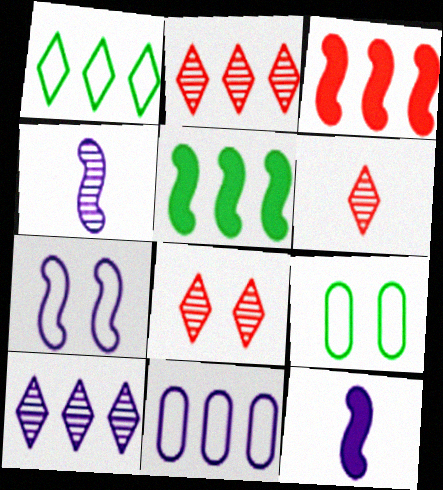[[2, 5, 11], 
[2, 6, 8], 
[2, 9, 12]]